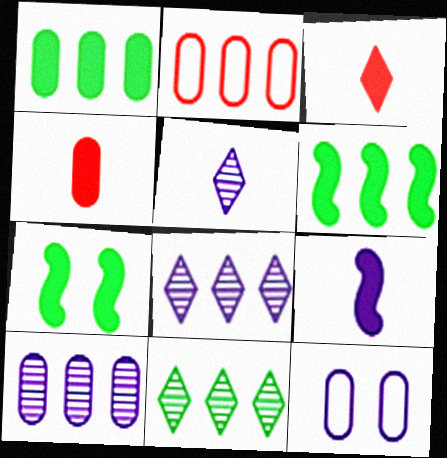[[1, 2, 10], 
[2, 5, 7], 
[2, 6, 8], 
[8, 9, 12]]